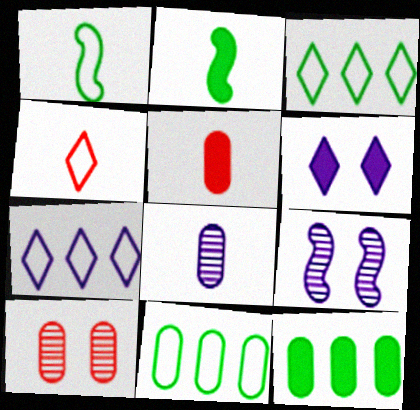[[2, 4, 8], 
[2, 7, 10], 
[3, 5, 9], 
[4, 9, 12]]